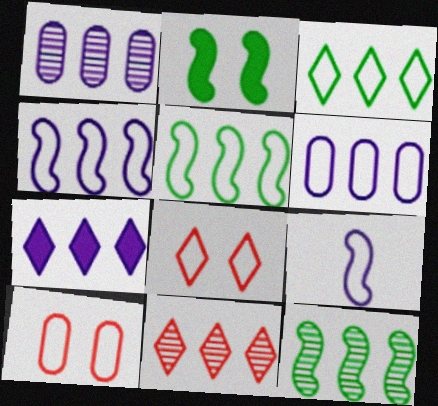[[1, 4, 7], 
[1, 11, 12], 
[3, 7, 11], 
[3, 9, 10]]